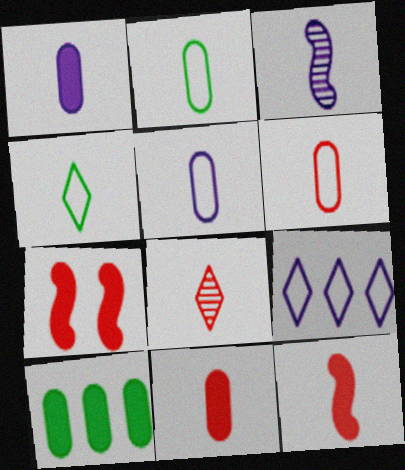[[2, 5, 6], 
[3, 4, 11], 
[6, 8, 12]]